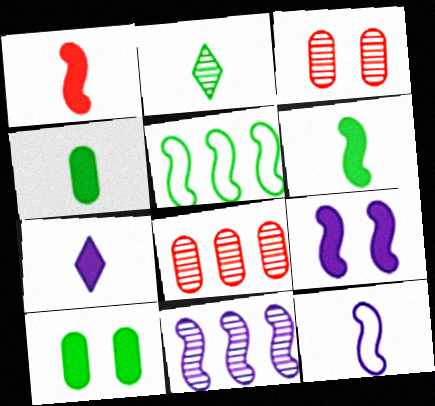[[1, 4, 7], 
[2, 3, 11], 
[2, 5, 10], 
[3, 5, 7], 
[9, 11, 12]]